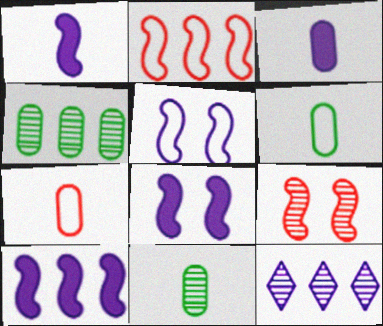[[1, 8, 10], 
[3, 5, 12], 
[3, 7, 11], 
[9, 11, 12]]